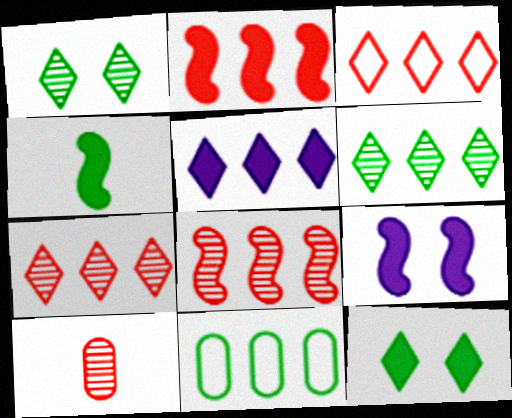[[1, 4, 11], 
[2, 4, 9], 
[3, 5, 6], 
[5, 8, 11]]